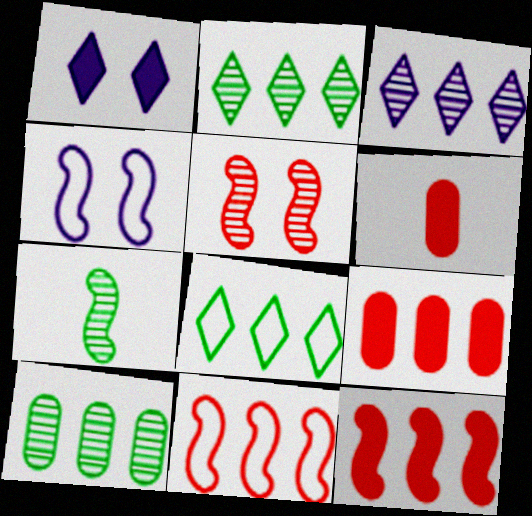[[2, 4, 6], 
[4, 7, 12]]